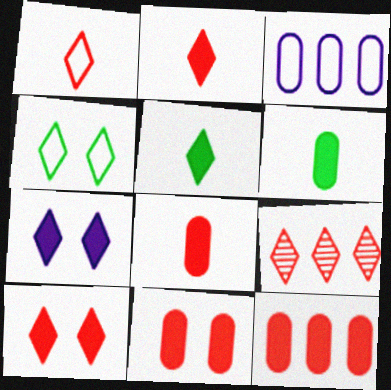[[1, 9, 10], 
[8, 11, 12]]